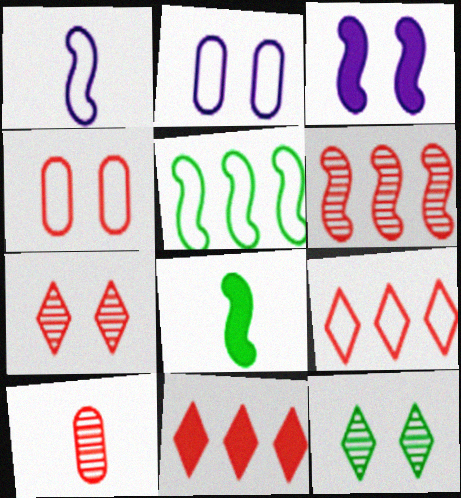[[3, 4, 12], 
[6, 7, 10]]